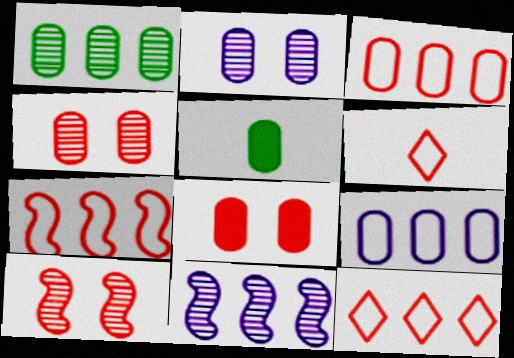[[2, 3, 5], 
[3, 7, 12], 
[4, 5, 9]]